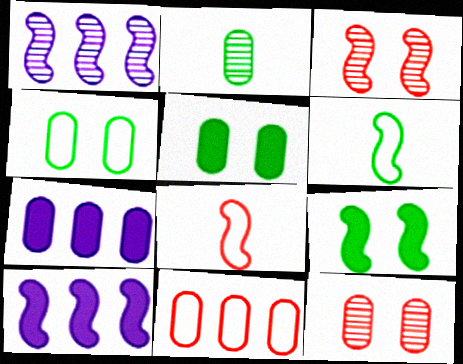[[1, 8, 9], 
[3, 6, 10]]